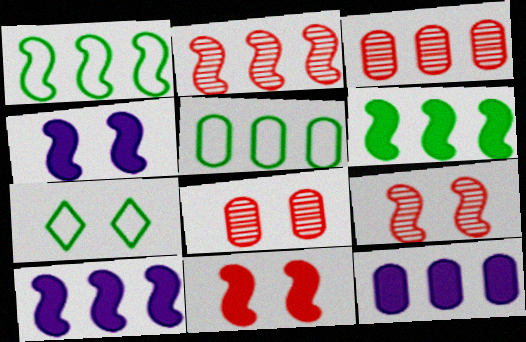[[1, 2, 10], 
[3, 5, 12], 
[4, 7, 8]]